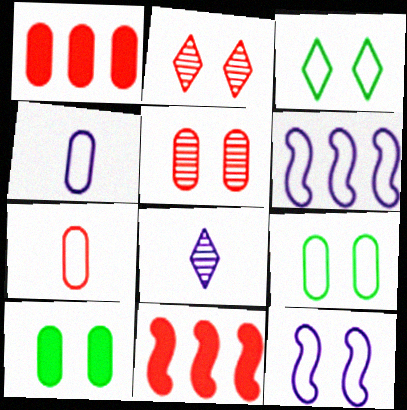[[1, 5, 7], 
[2, 7, 11], 
[2, 10, 12], 
[3, 6, 7], 
[8, 9, 11]]